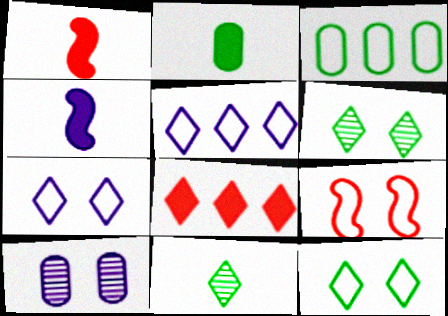[[4, 5, 10], 
[7, 8, 11]]